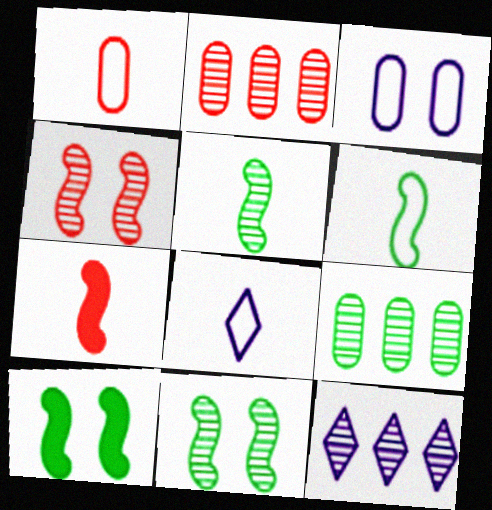[[1, 6, 8], 
[1, 10, 12], 
[2, 8, 10]]